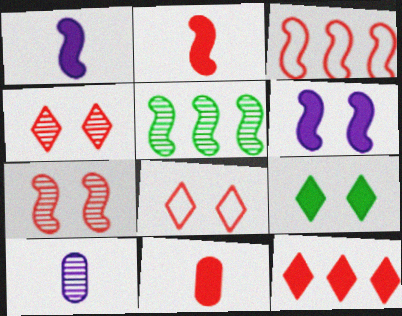[[2, 3, 7], 
[3, 4, 11], 
[3, 9, 10], 
[4, 5, 10]]